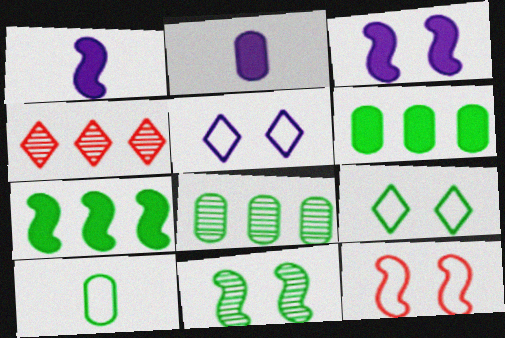[[3, 4, 10], 
[3, 11, 12]]